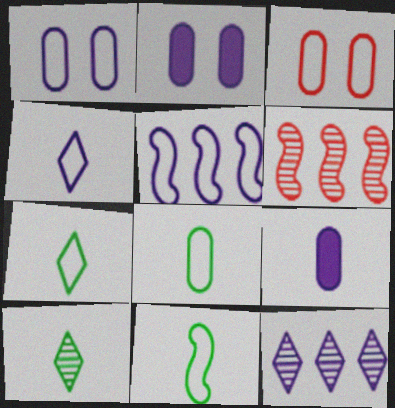[[1, 4, 5], 
[2, 6, 7], 
[3, 5, 7], 
[7, 8, 11]]